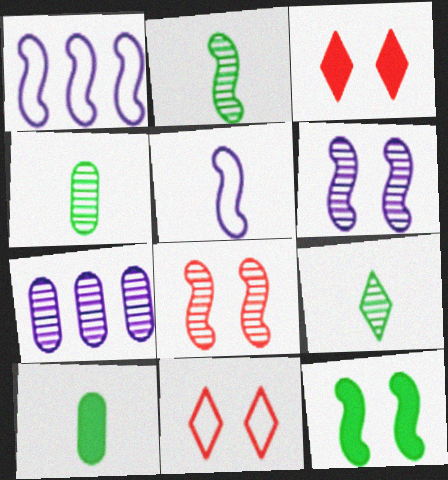[[1, 3, 4], 
[2, 4, 9], 
[7, 8, 9]]